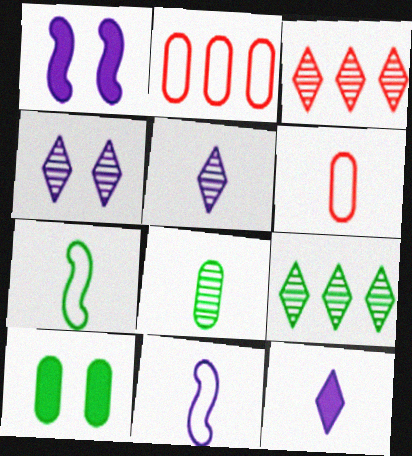[[1, 6, 9], 
[3, 10, 11], 
[7, 9, 10]]